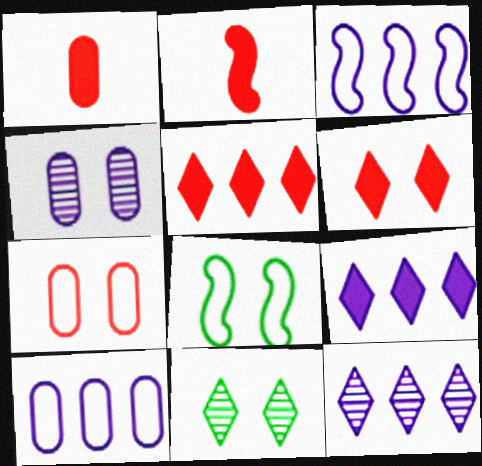[[1, 3, 11], 
[1, 8, 12], 
[2, 10, 11], 
[4, 6, 8]]